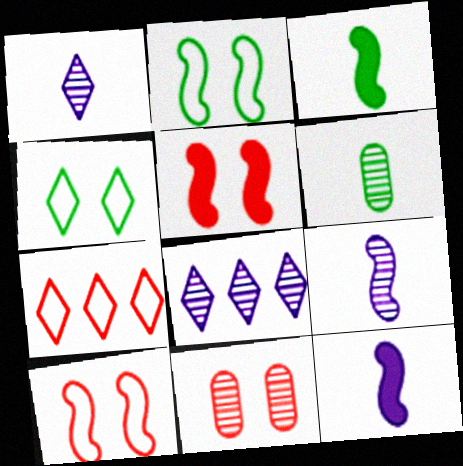[]